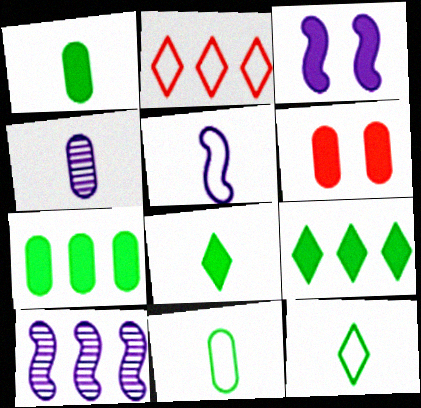[[2, 7, 10], 
[3, 5, 10], 
[6, 10, 12]]